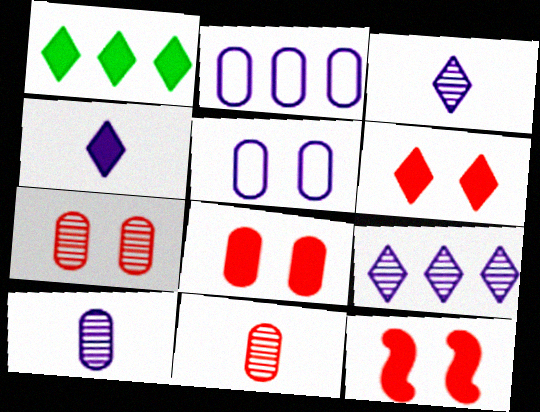[[1, 4, 6], 
[6, 8, 12]]